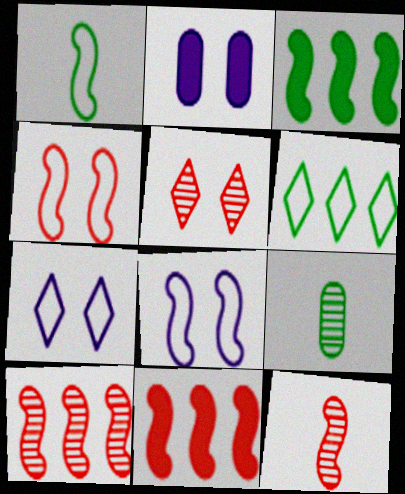[[2, 6, 12], 
[3, 8, 12], 
[4, 11, 12], 
[7, 9, 11]]